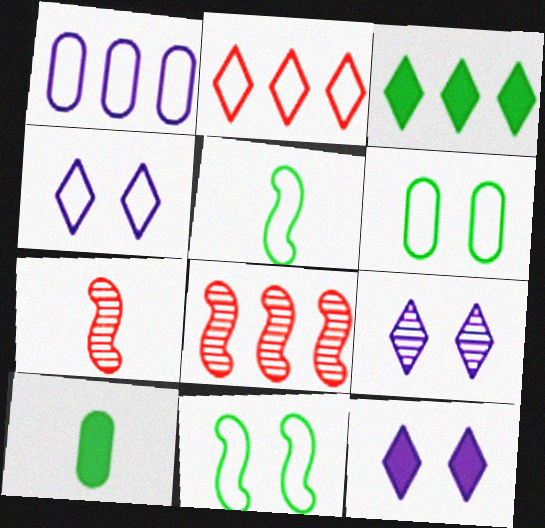[[1, 3, 8], 
[4, 8, 10], 
[4, 9, 12]]